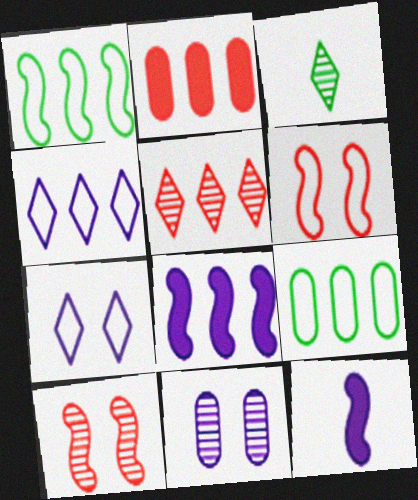[[1, 10, 12], 
[4, 11, 12], 
[5, 8, 9]]